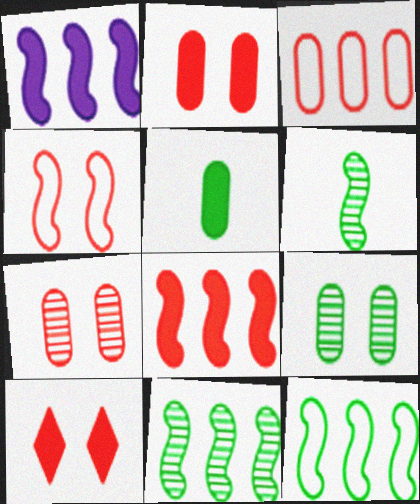[[1, 4, 6], 
[1, 5, 10], 
[4, 7, 10]]